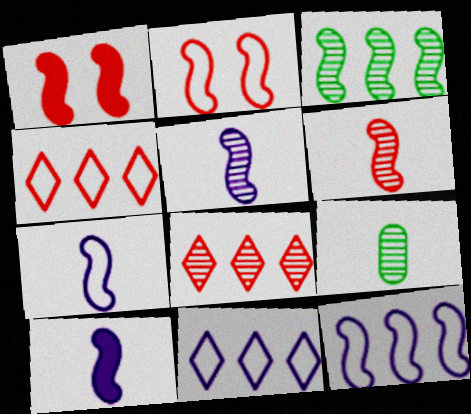[[1, 3, 7], 
[1, 9, 11], 
[2, 3, 10], 
[5, 7, 10]]